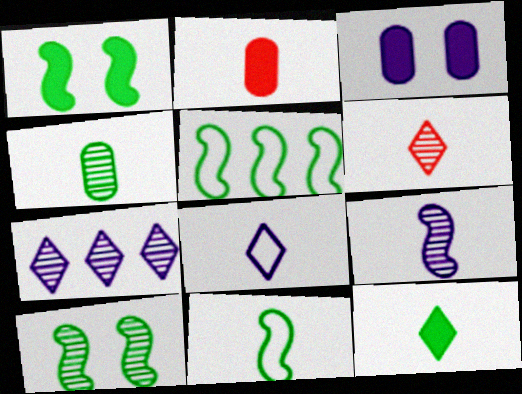[[3, 5, 6], 
[4, 6, 9], 
[4, 11, 12], 
[6, 8, 12]]